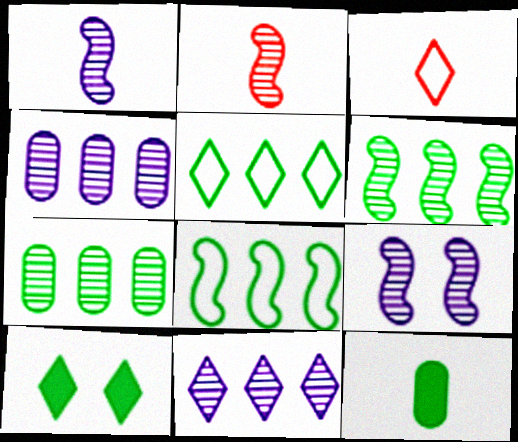[[1, 3, 12], 
[2, 6, 9], 
[3, 10, 11]]